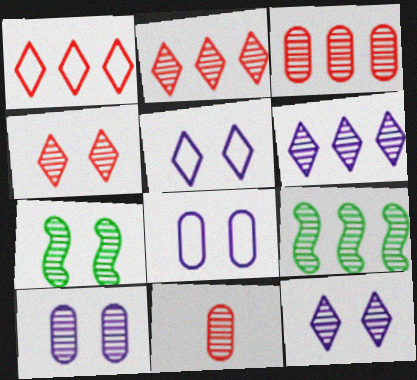[[3, 6, 9], 
[4, 7, 10], 
[6, 7, 11], 
[9, 11, 12]]